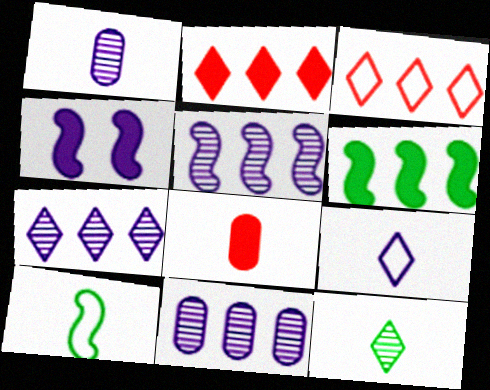[[3, 6, 11], 
[4, 9, 11], 
[5, 7, 11]]